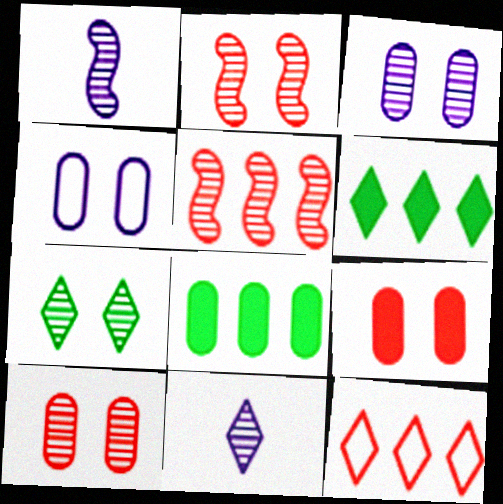[[2, 3, 7]]